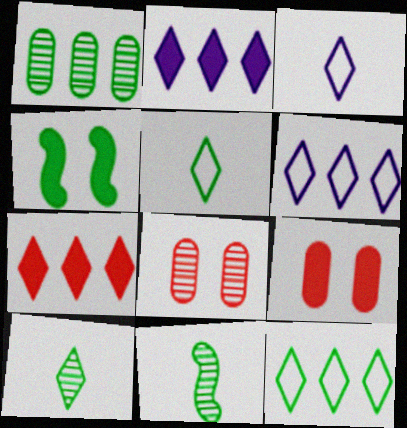[[1, 4, 5], 
[6, 9, 11]]